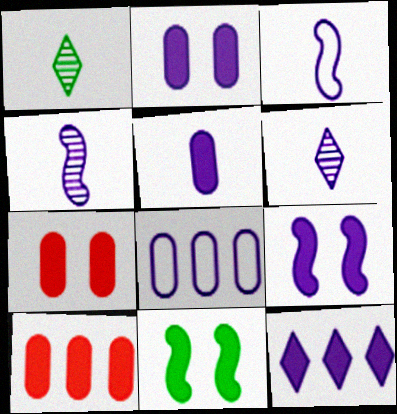[[3, 5, 6], 
[5, 9, 12], 
[6, 8, 9]]